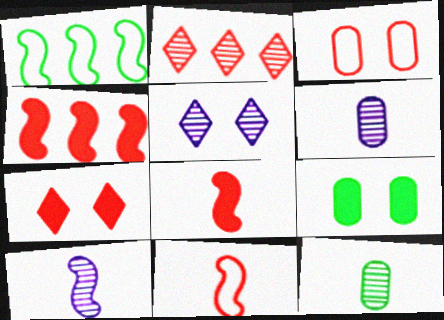[[1, 6, 7], 
[2, 3, 8]]